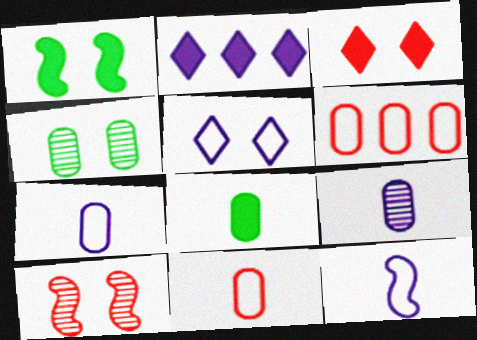[[8, 9, 11]]